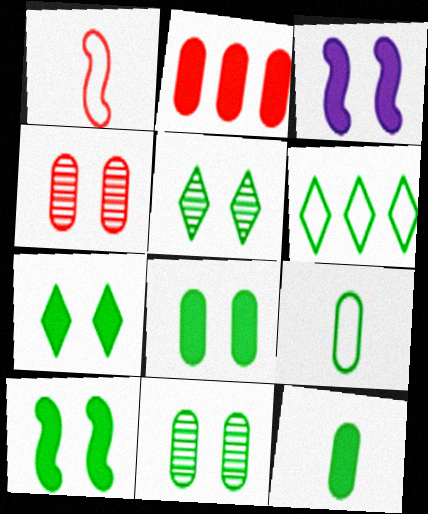[[7, 8, 10]]